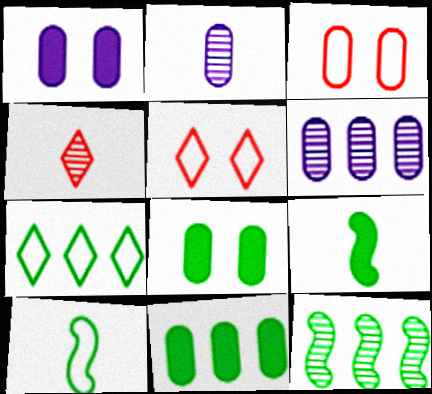[[2, 3, 11], 
[5, 6, 9], 
[7, 11, 12]]